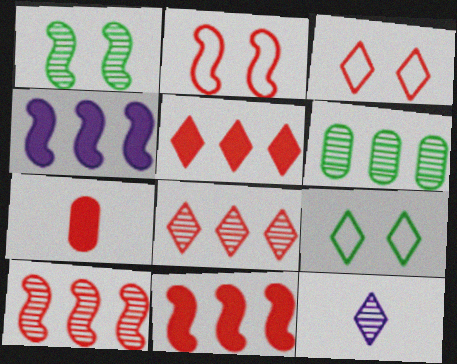[[2, 7, 8], 
[3, 7, 10], 
[5, 9, 12]]